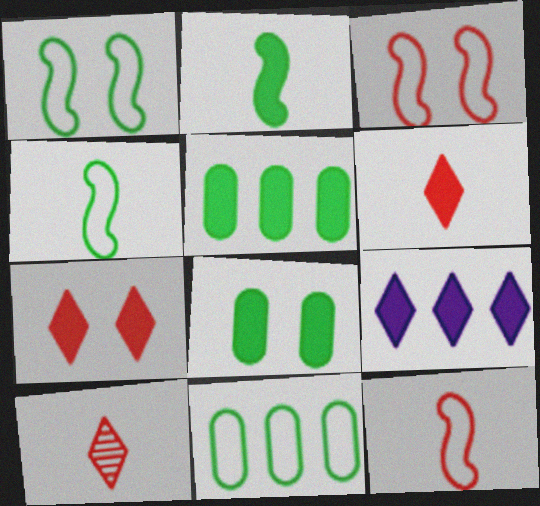[]